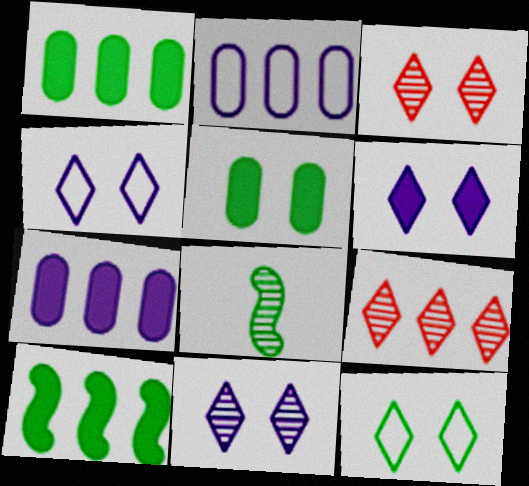[[1, 8, 12], 
[2, 9, 10], 
[3, 6, 12], 
[4, 6, 11]]